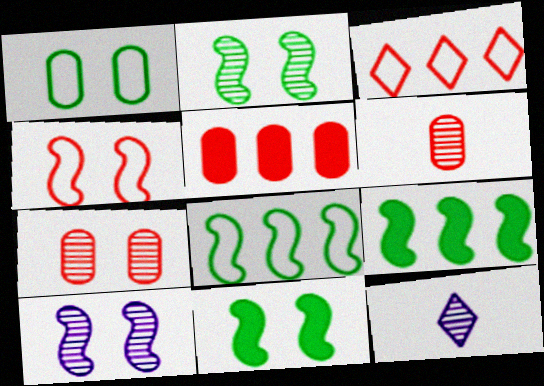[[4, 10, 11]]